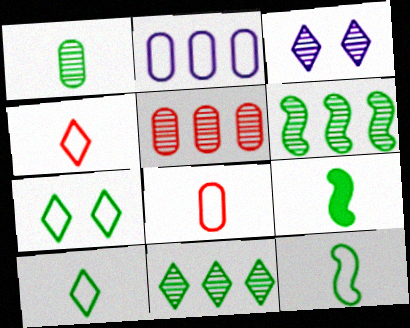[[1, 9, 10]]